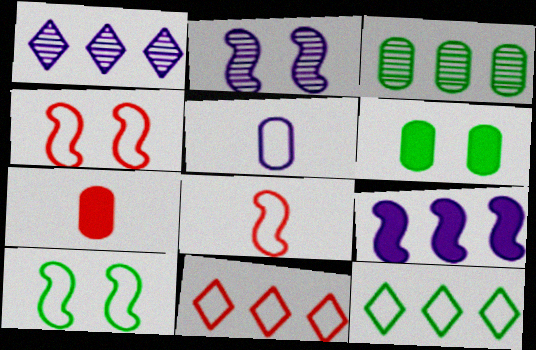[[1, 6, 8], 
[1, 7, 10], 
[2, 7, 12], 
[3, 9, 11], 
[4, 5, 12], 
[5, 10, 11]]